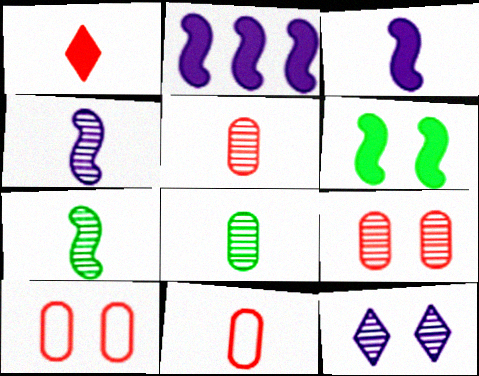[[6, 10, 12]]